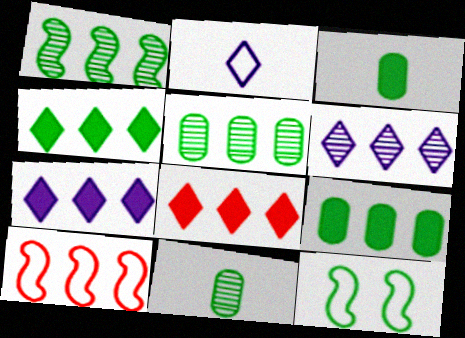[[4, 7, 8], 
[4, 11, 12], 
[5, 7, 10], 
[6, 9, 10]]